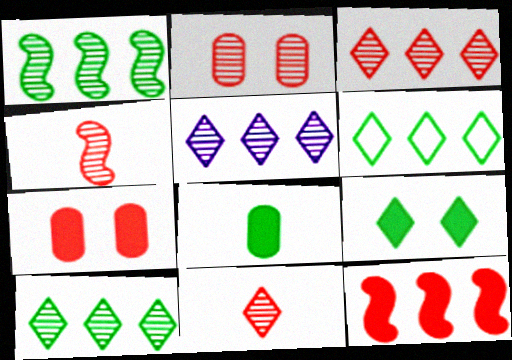[[2, 3, 4], 
[3, 5, 10]]